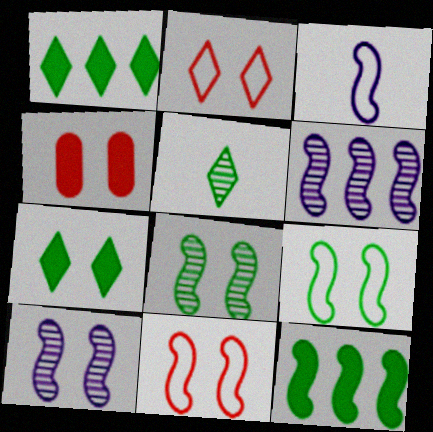[]